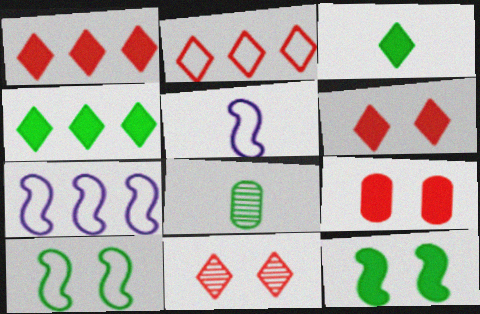[[4, 8, 10], 
[6, 7, 8]]